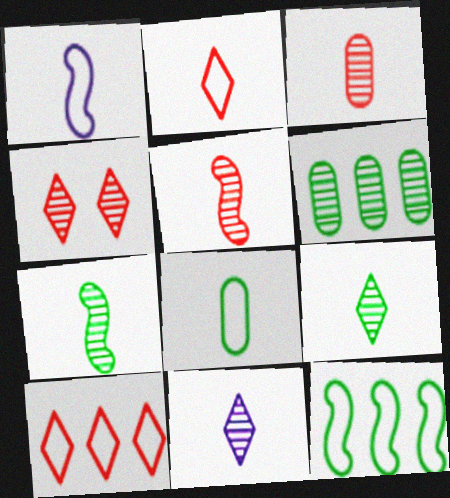[[1, 2, 8], 
[3, 7, 11]]